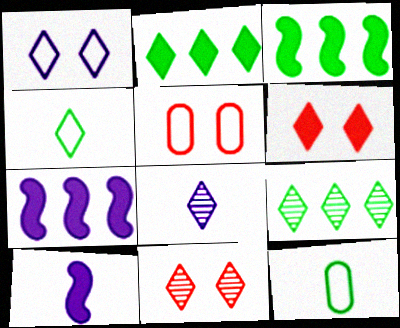[[3, 5, 8], 
[5, 9, 10], 
[7, 11, 12], 
[8, 9, 11]]